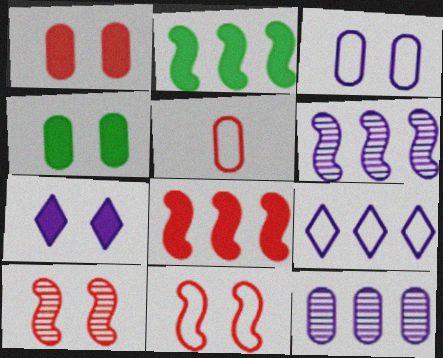[[4, 5, 12]]